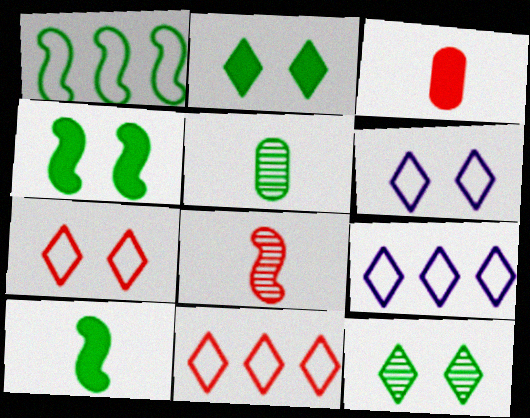[[1, 2, 5]]